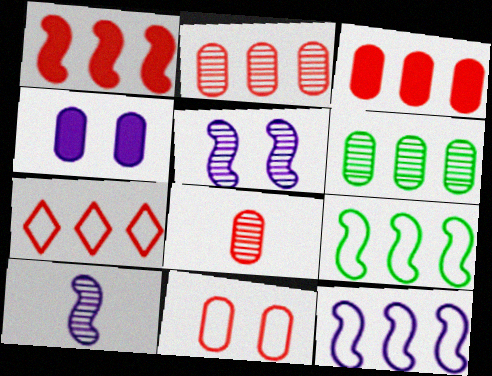[[1, 2, 7], 
[3, 8, 11]]